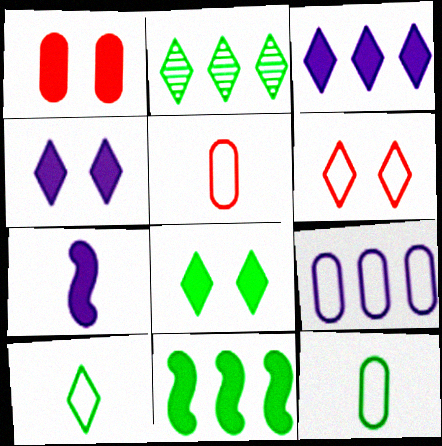[[2, 8, 10]]